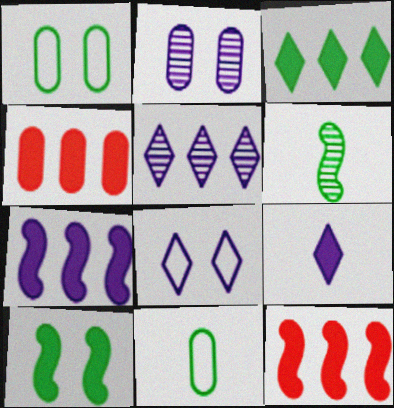[[1, 3, 6], 
[2, 4, 11], 
[3, 4, 7], 
[4, 6, 8], 
[4, 9, 10], 
[5, 8, 9]]